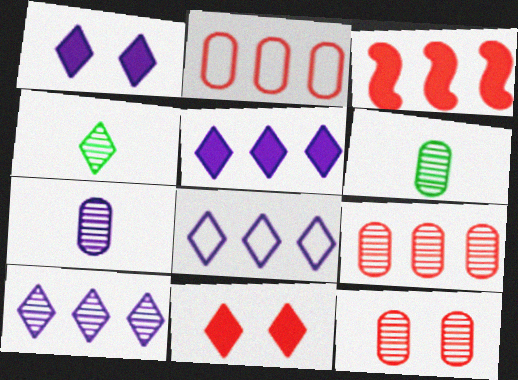[[4, 8, 11], 
[5, 8, 10]]